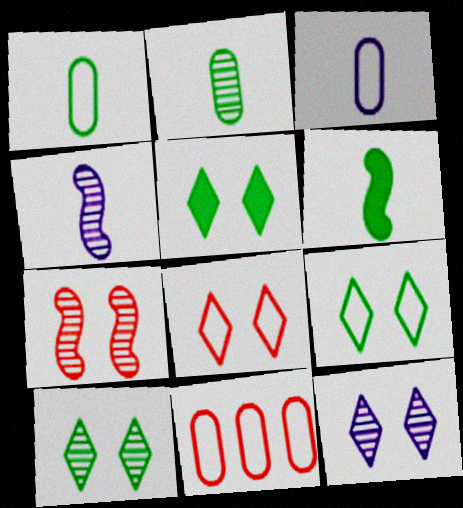[[4, 5, 11], 
[5, 8, 12], 
[5, 9, 10], 
[6, 11, 12]]